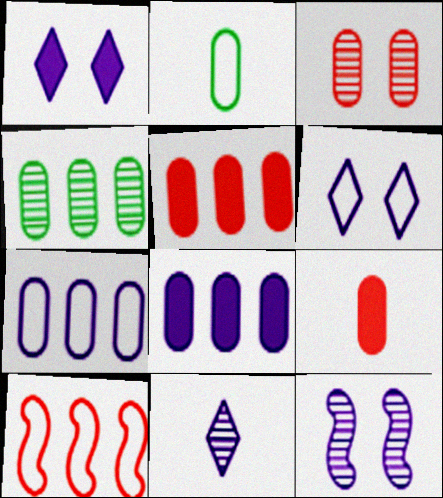[[2, 3, 8], 
[2, 6, 10], 
[4, 5, 7]]